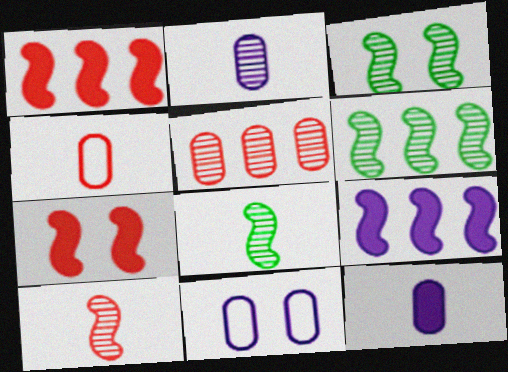[[3, 6, 8]]